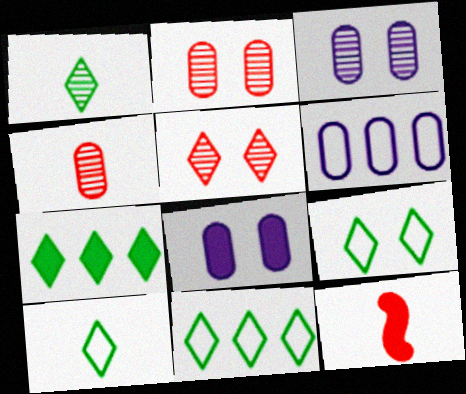[[1, 7, 9], 
[3, 11, 12], 
[7, 8, 12], 
[9, 10, 11]]